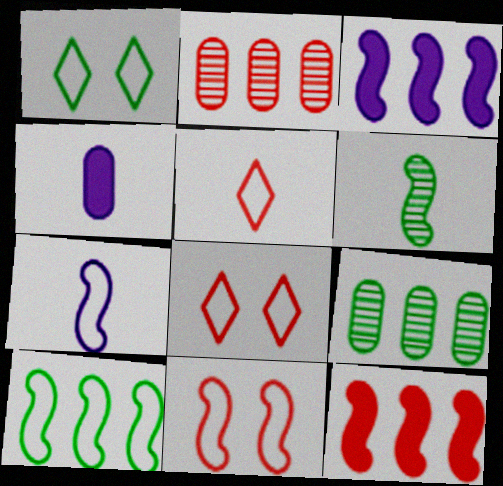[[3, 6, 11], 
[4, 5, 6], 
[7, 10, 11]]